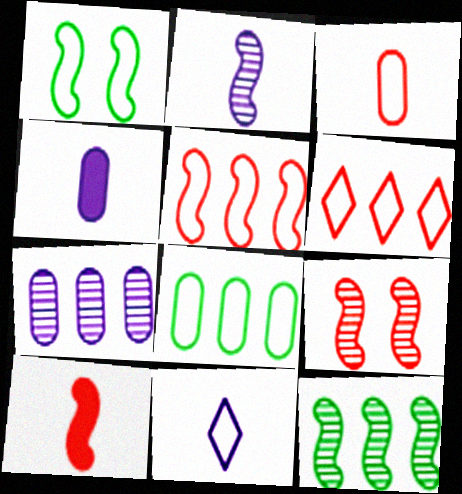[[2, 4, 11], 
[2, 9, 12], 
[5, 9, 10]]